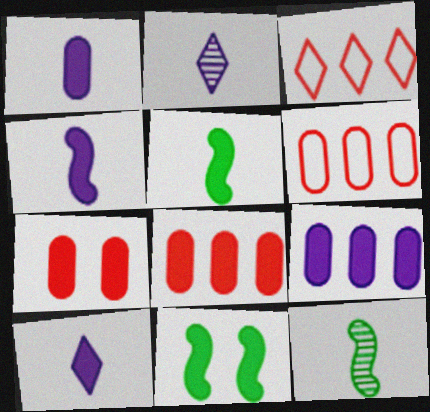[[1, 4, 10], 
[2, 6, 11], 
[8, 10, 11]]